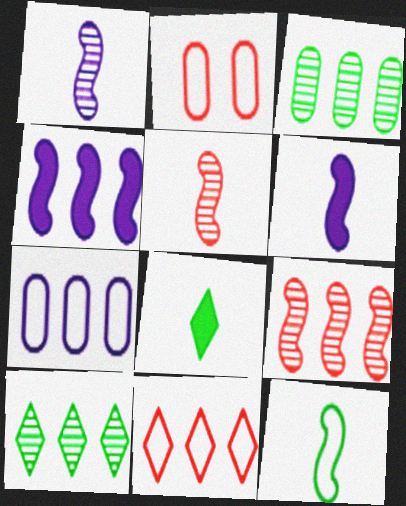[[2, 6, 10], 
[3, 4, 11], 
[5, 6, 12]]